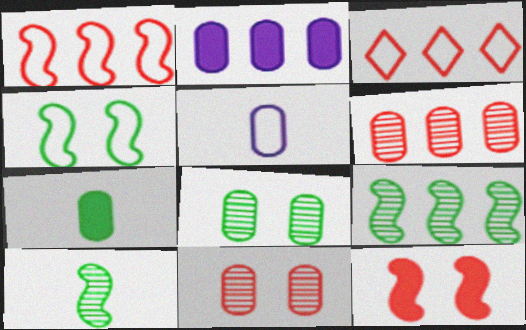[[2, 3, 9], 
[3, 4, 5]]